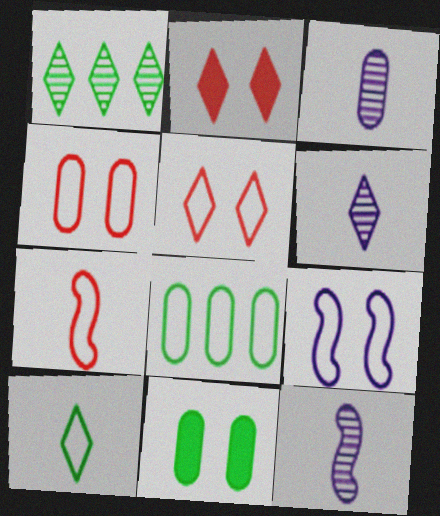[[2, 8, 12], 
[3, 6, 12]]